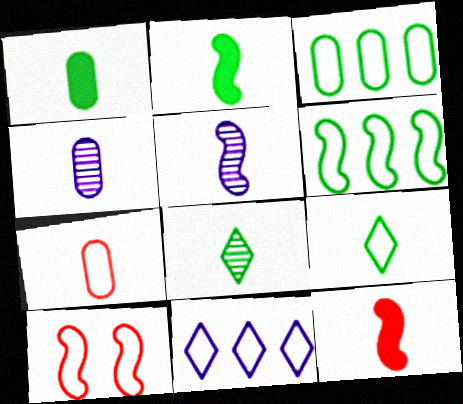[[1, 4, 7], 
[4, 9, 12]]